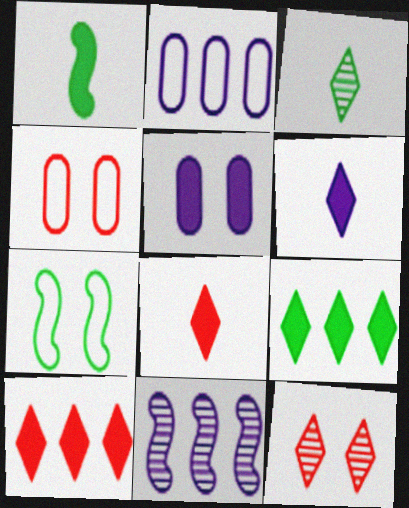[[1, 2, 12], 
[1, 5, 10], 
[5, 7, 12]]